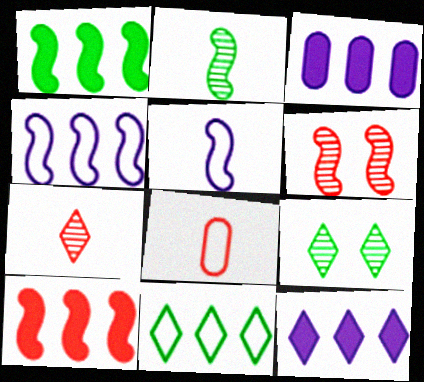[[1, 5, 6]]